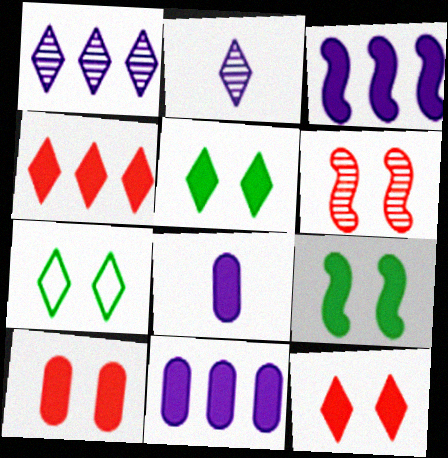[[2, 4, 7], 
[4, 8, 9]]